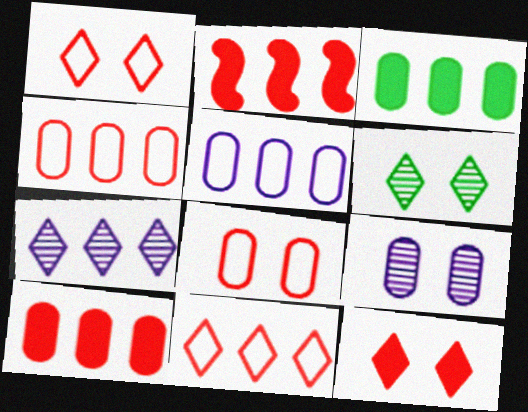[]